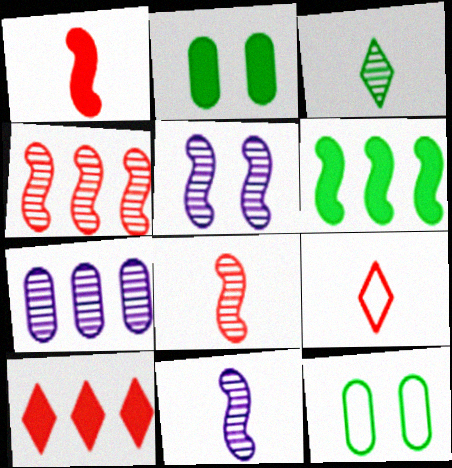[[3, 6, 12], 
[10, 11, 12]]